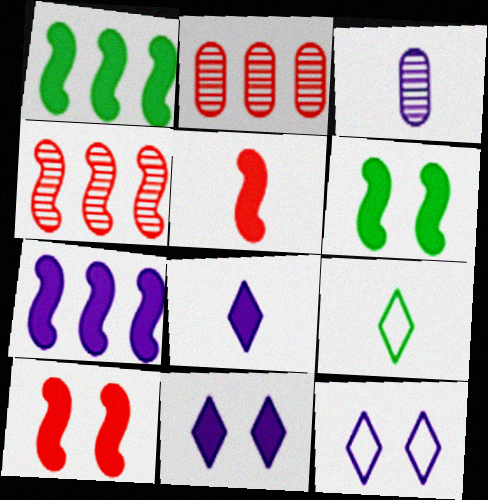[[3, 5, 9], 
[3, 7, 12], 
[5, 6, 7]]